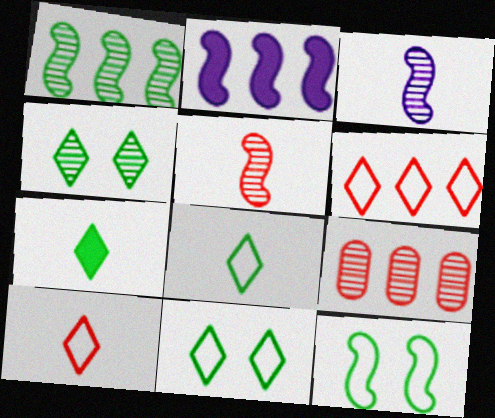[[2, 5, 12], 
[3, 4, 9]]